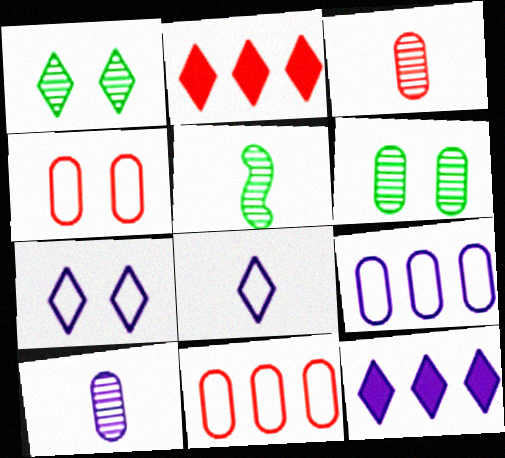[[1, 2, 8], 
[4, 5, 12]]